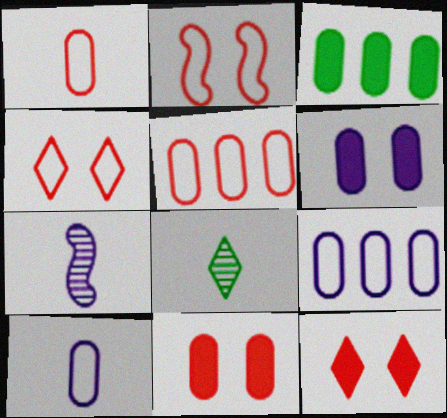[[3, 4, 7]]